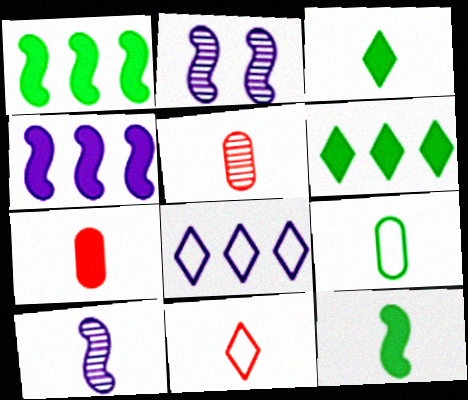[]